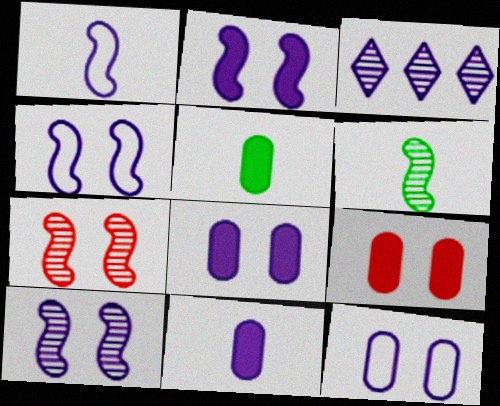[[1, 3, 8], 
[2, 4, 10], 
[3, 4, 11]]